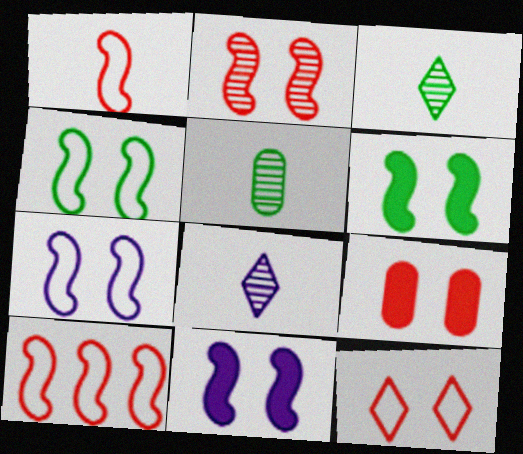[[2, 4, 11], 
[2, 6, 7], 
[2, 9, 12]]